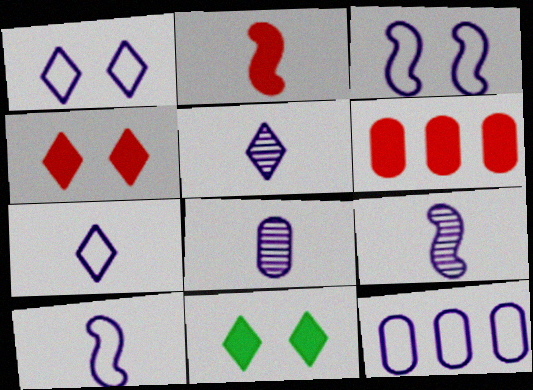[[1, 10, 12], 
[2, 4, 6], 
[3, 7, 12], 
[5, 8, 9]]